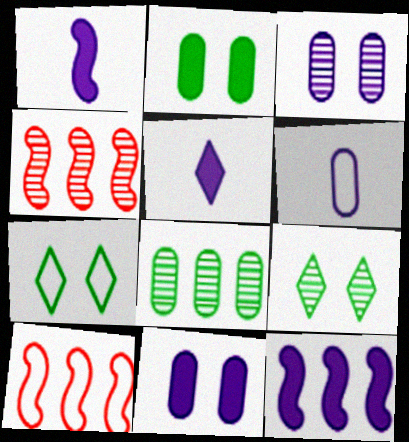[[5, 11, 12], 
[6, 7, 10]]